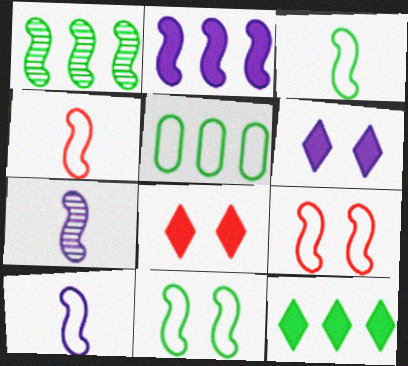[[1, 5, 12], 
[3, 4, 10], 
[5, 7, 8]]